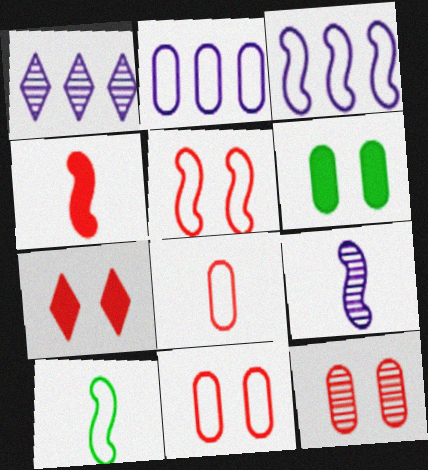[[3, 5, 10], 
[4, 9, 10], 
[5, 7, 12]]